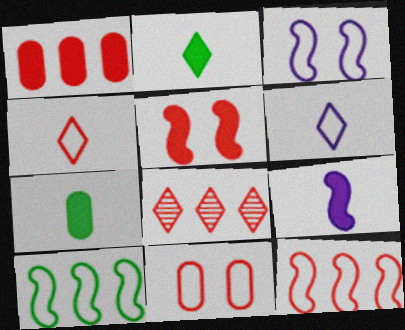[[1, 8, 12], 
[3, 7, 8], 
[4, 11, 12], 
[6, 10, 11]]